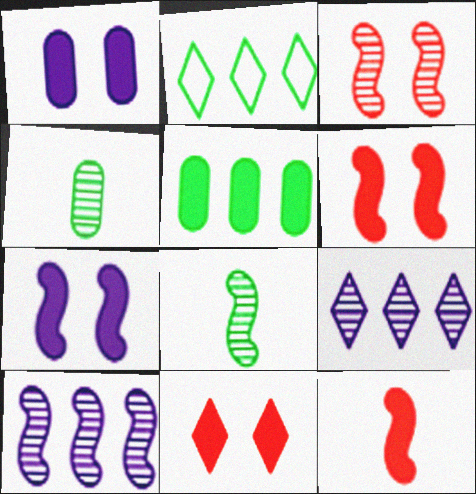[[3, 4, 9], 
[3, 8, 10]]